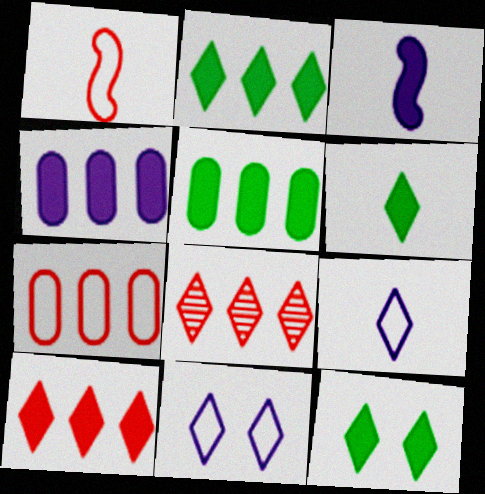[[2, 6, 12], 
[6, 8, 11], 
[8, 9, 12]]